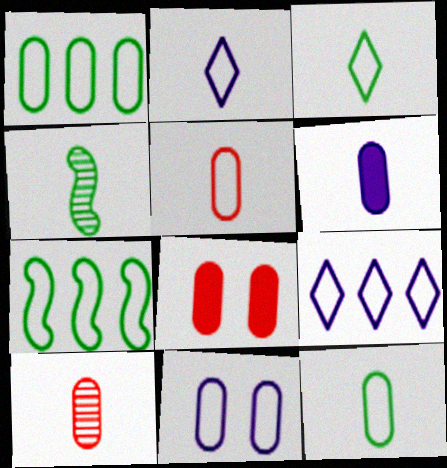[[1, 5, 11], 
[4, 8, 9], 
[6, 10, 12]]